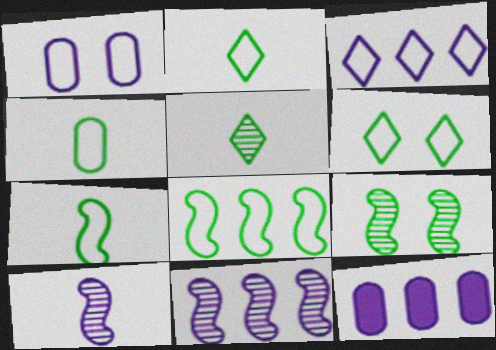[[2, 4, 7], 
[3, 11, 12], 
[4, 6, 8]]